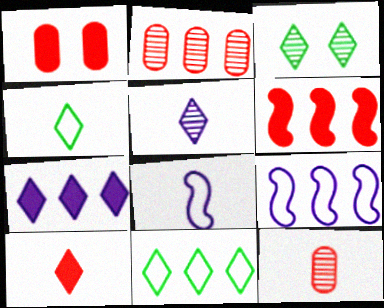[[1, 6, 10], 
[4, 5, 10]]